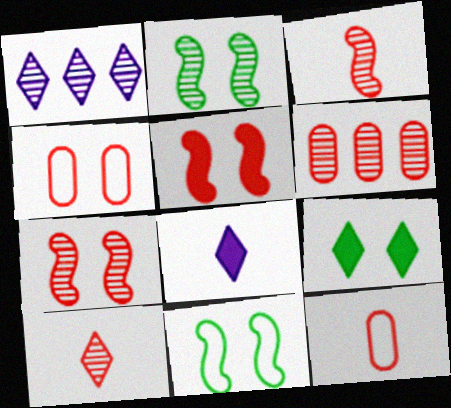[[6, 7, 10], 
[6, 8, 11]]